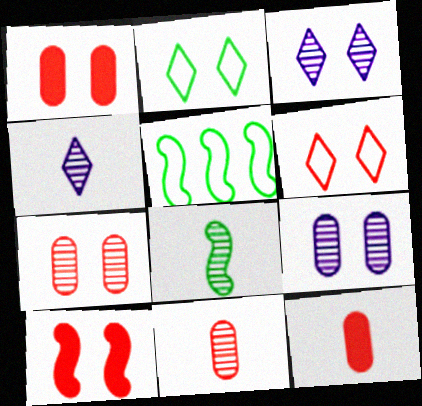[[1, 4, 5], 
[2, 9, 10], 
[3, 5, 12], 
[4, 8, 11], 
[6, 7, 10]]